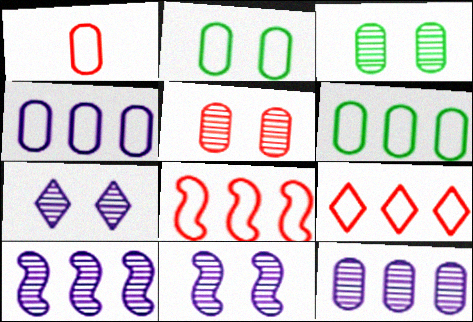[[1, 2, 4]]